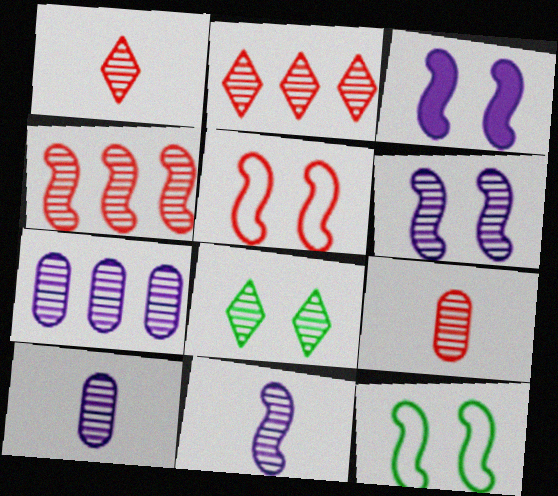[[4, 8, 10]]